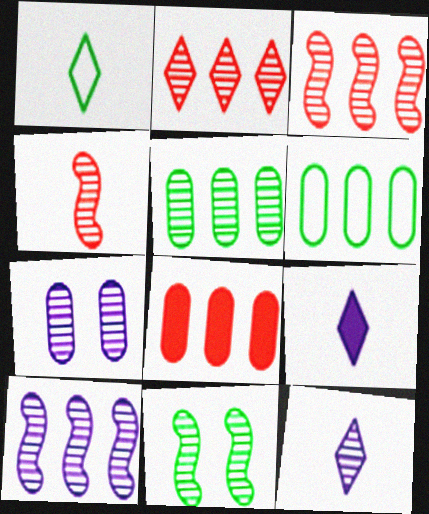[[2, 5, 10], 
[4, 10, 11], 
[7, 10, 12]]